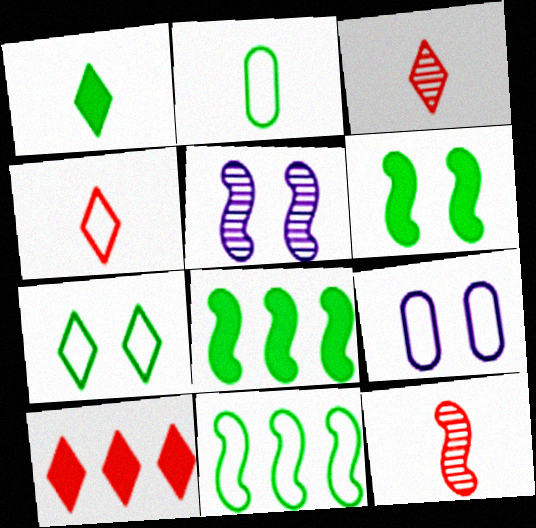[[2, 5, 10], 
[2, 7, 11], 
[3, 8, 9], 
[4, 9, 11]]